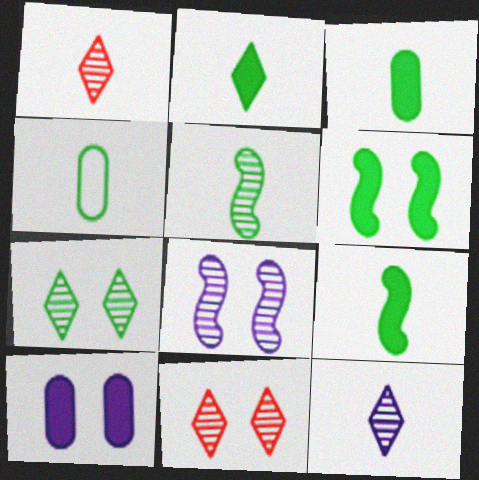[[2, 3, 9], 
[2, 4, 5]]